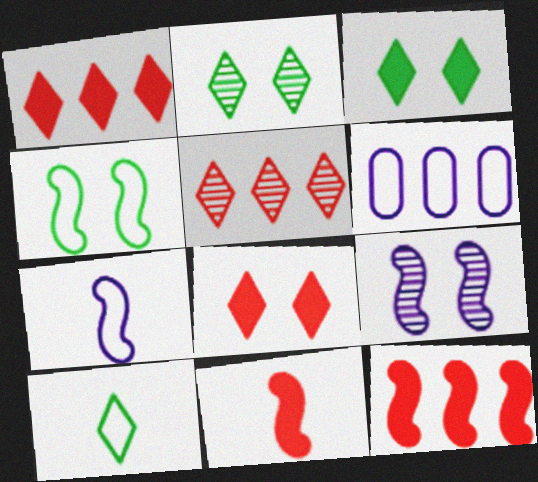[[2, 6, 11]]